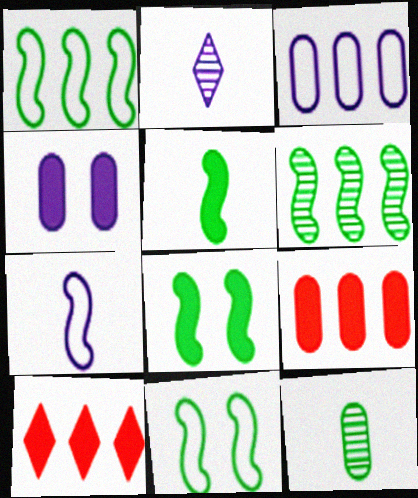[[2, 9, 11], 
[3, 6, 10], 
[4, 5, 10], 
[5, 6, 11]]